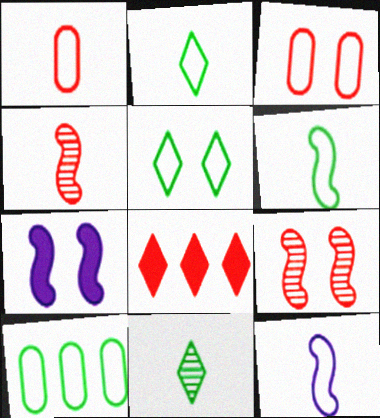[[1, 2, 12], 
[1, 8, 9], 
[3, 4, 8], 
[5, 6, 10]]